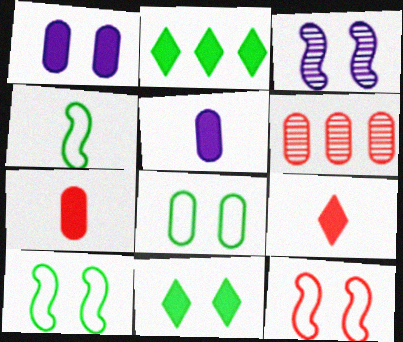[[5, 6, 8], 
[6, 9, 12]]